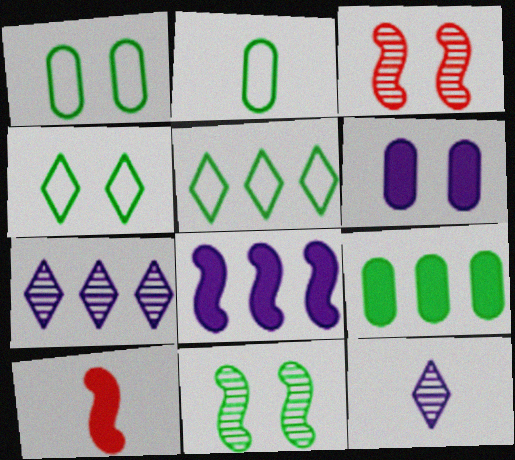[[1, 7, 10], 
[2, 10, 12], 
[3, 4, 6]]